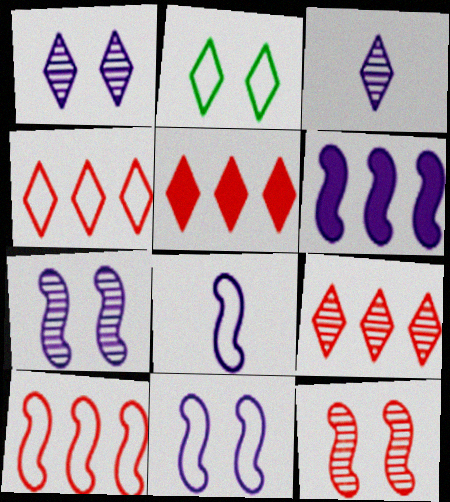[[2, 3, 5], 
[4, 5, 9], 
[6, 7, 8]]